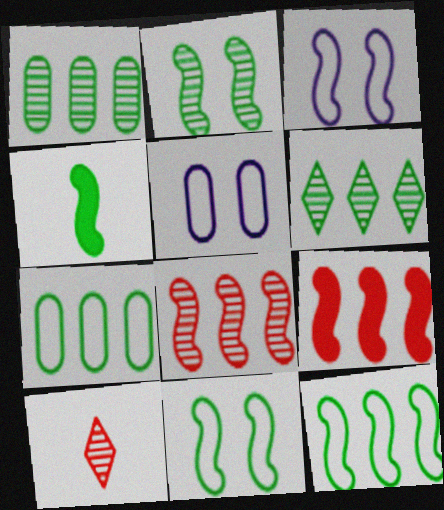[[2, 4, 12], 
[3, 4, 8]]